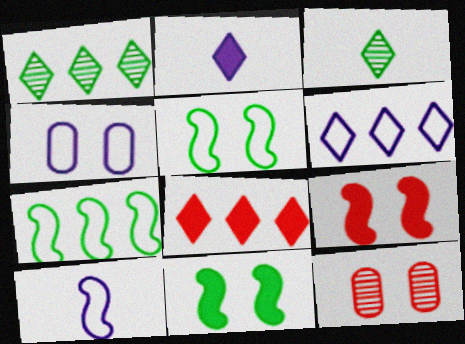[[1, 6, 8], 
[2, 7, 12], 
[4, 6, 10]]